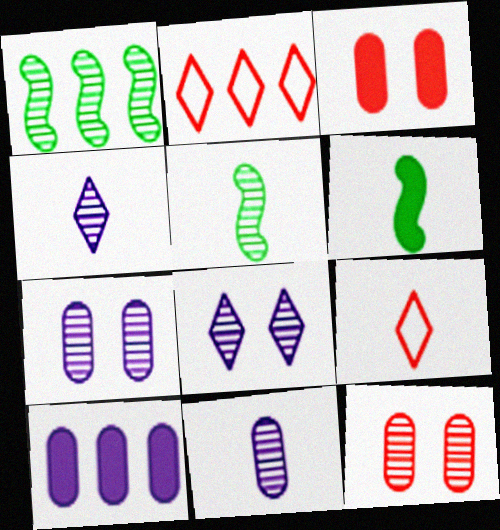[[1, 2, 10], 
[1, 4, 12], 
[2, 6, 7], 
[6, 9, 11]]